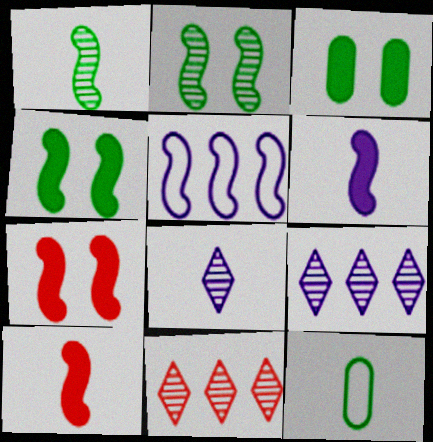[[1, 5, 7], 
[2, 5, 10], 
[7, 9, 12], 
[8, 10, 12]]